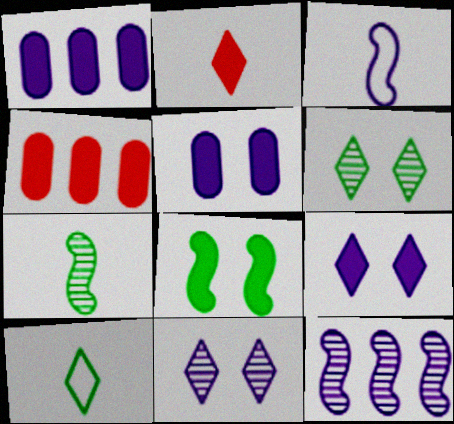[[1, 2, 8], 
[1, 3, 11], 
[3, 4, 6]]